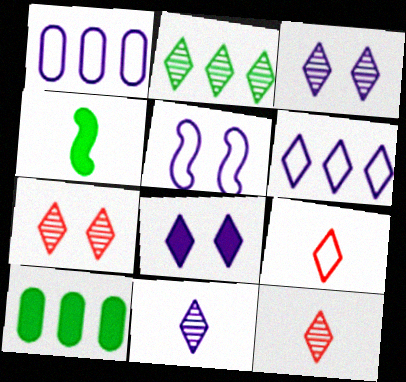[[1, 4, 7], 
[2, 3, 12], 
[2, 7, 11], 
[2, 8, 9], 
[5, 10, 12], 
[6, 8, 11]]